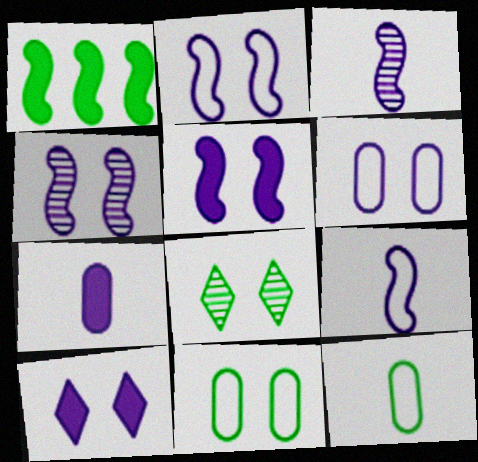[[1, 8, 12], 
[2, 4, 5], 
[4, 6, 10]]